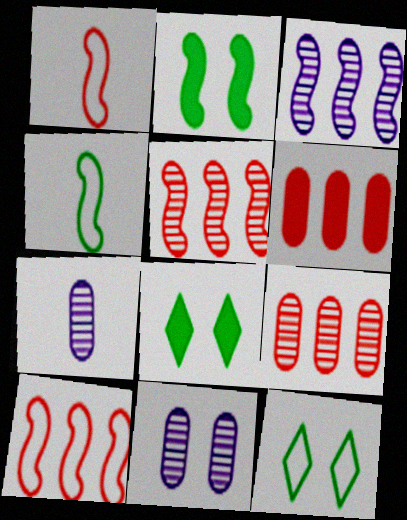[[1, 2, 3], 
[7, 8, 10]]